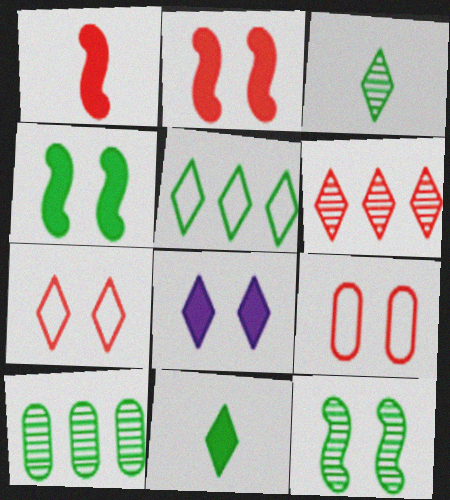[[1, 6, 9], 
[3, 10, 12], 
[8, 9, 12]]